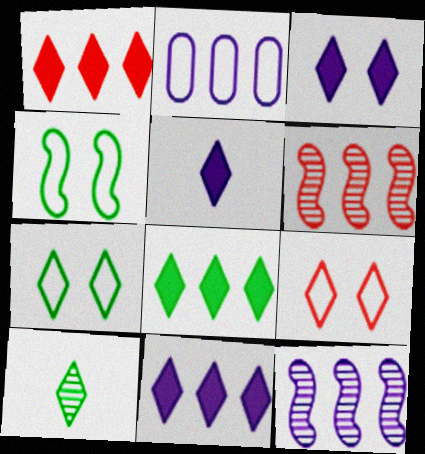[[1, 8, 11], 
[2, 6, 8], 
[2, 11, 12], 
[3, 5, 11], 
[7, 8, 10], 
[9, 10, 11]]